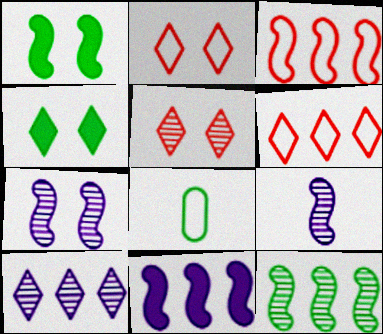[[1, 3, 9], 
[3, 11, 12], 
[4, 8, 12], 
[5, 8, 11]]